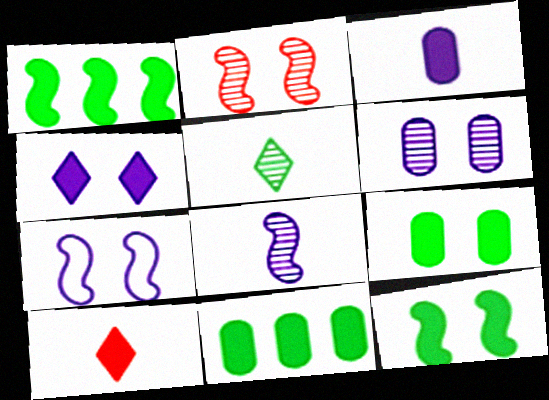[[2, 7, 12], 
[4, 6, 7]]